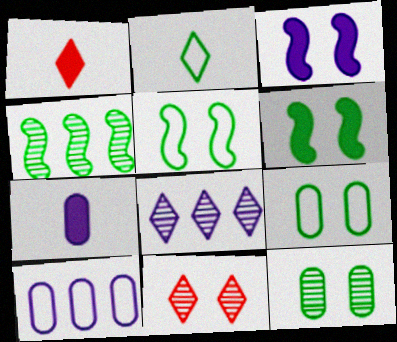[[3, 9, 11]]